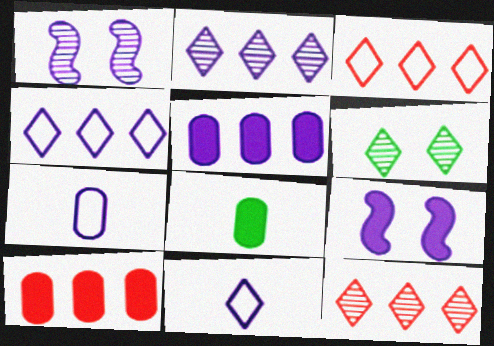[[1, 3, 8], 
[1, 5, 11], 
[2, 7, 9]]